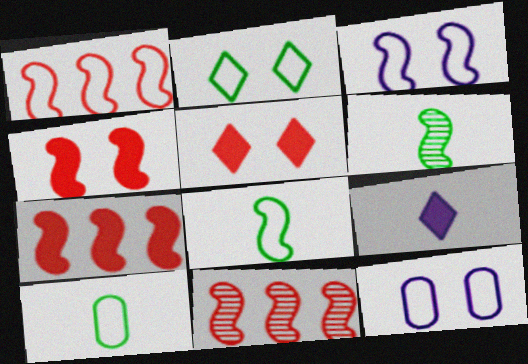[[1, 3, 8], 
[1, 7, 11], 
[3, 6, 7]]